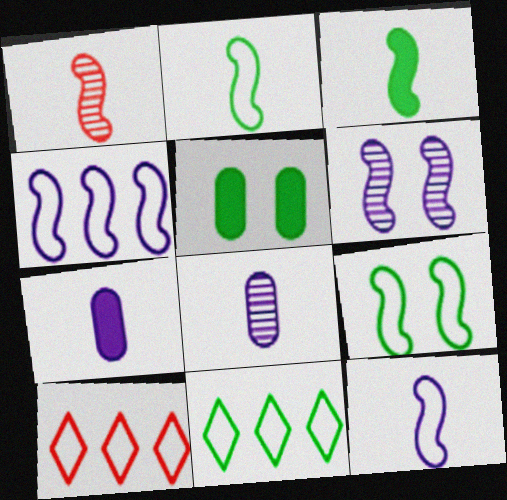[[1, 3, 12]]